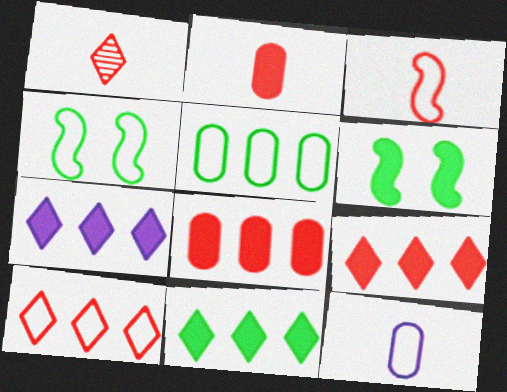[[1, 2, 3], 
[2, 6, 7], 
[4, 10, 12], 
[7, 9, 11]]